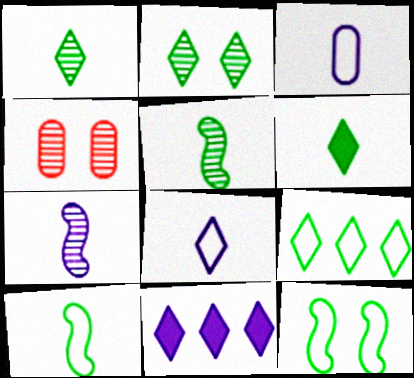[[2, 6, 9], 
[4, 10, 11]]